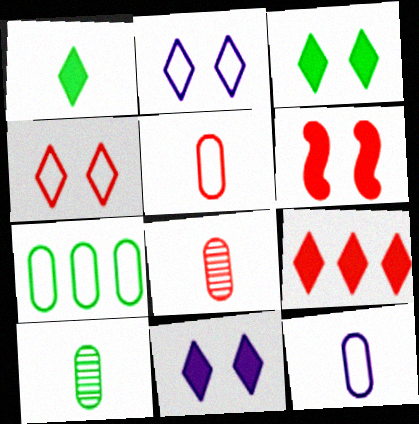[[1, 9, 11]]